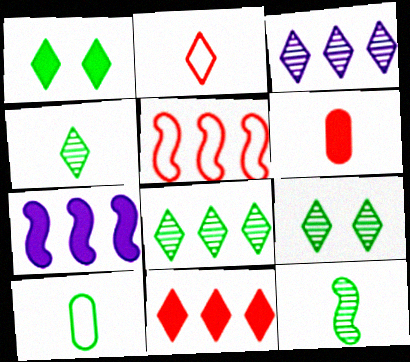[[1, 2, 3], 
[1, 6, 7], 
[4, 8, 9]]